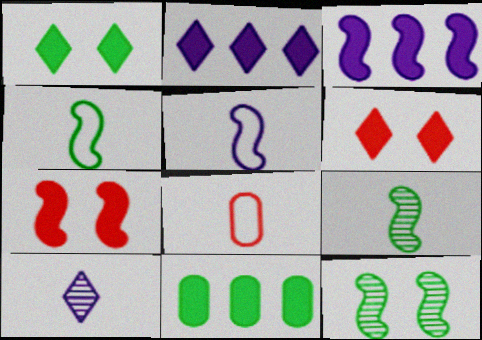[[2, 8, 12]]